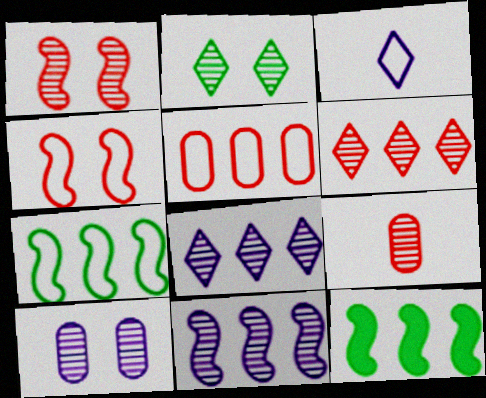[[1, 2, 10], 
[1, 6, 9], 
[2, 9, 11], 
[5, 8, 12]]